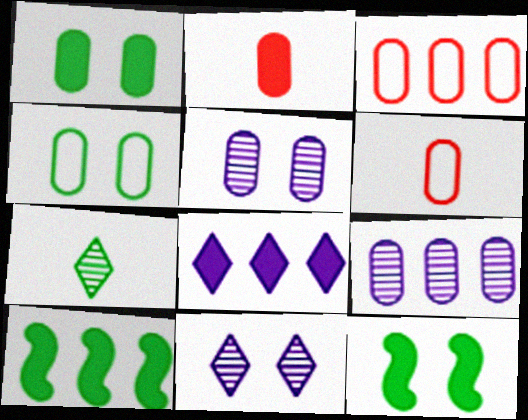[[1, 6, 9], 
[2, 4, 9], 
[2, 8, 12], 
[4, 7, 10], 
[6, 10, 11]]